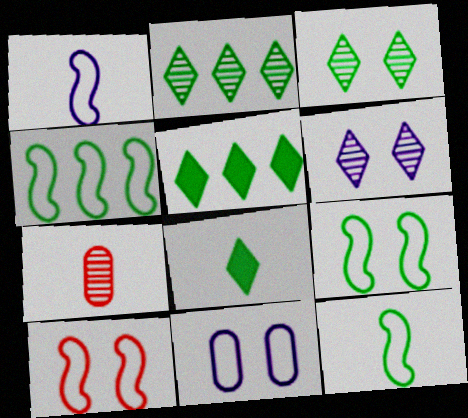[[1, 4, 10], 
[1, 7, 8], 
[4, 9, 12]]